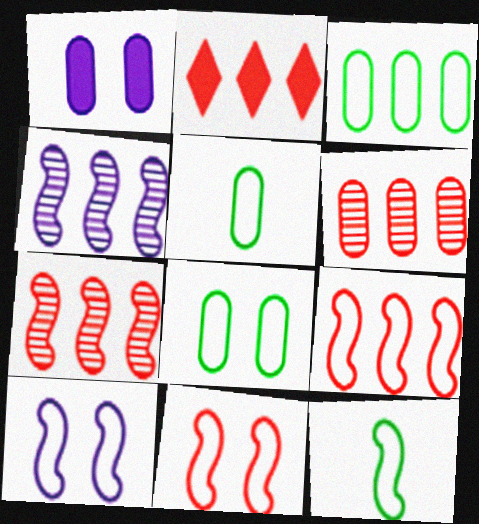[[1, 5, 6], 
[2, 3, 4], 
[2, 6, 9], 
[3, 5, 8], 
[9, 10, 12]]